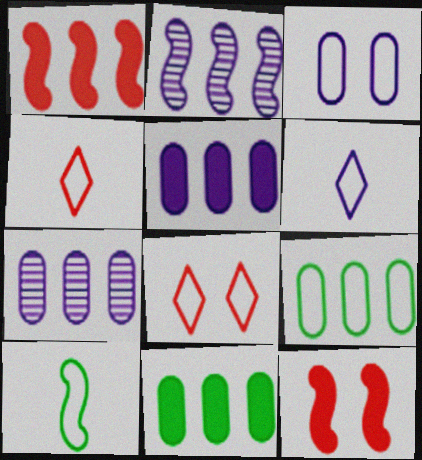[[2, 10, 12]]